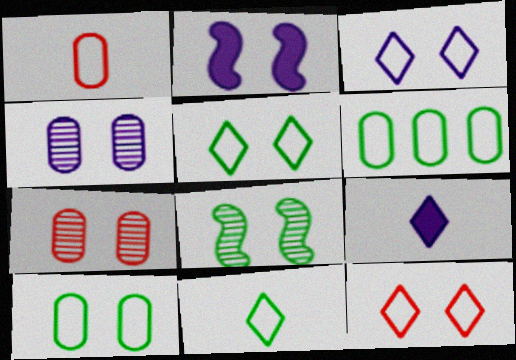[[2, 3, 4], 
[2, 5, 7], 
[3, 5, 12]]